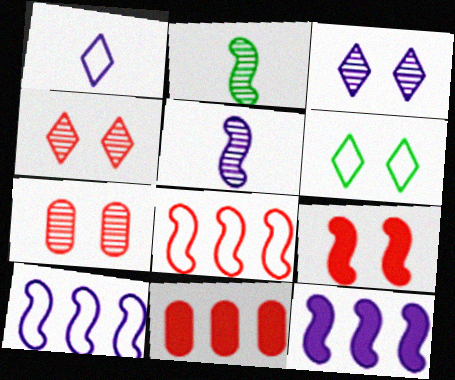[[2, 9, 10], 
[5, 6, 11]]